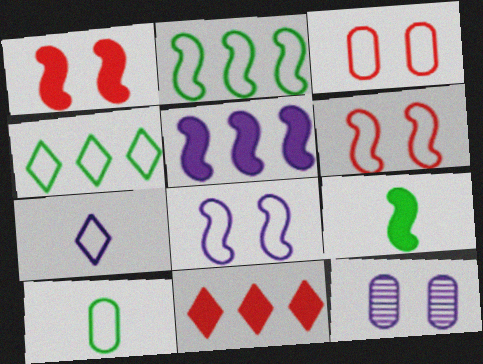[[1, 5, 9], 
[2, 3, 7], 
[5, 7, 12]]